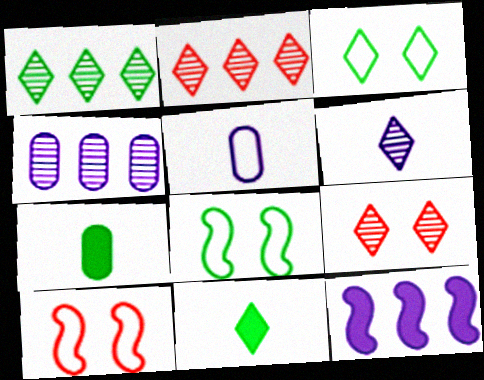[[1, 3, 11], 
[1, 6, 9], 
[1, 7, 8], 
[4, 10, 11]]